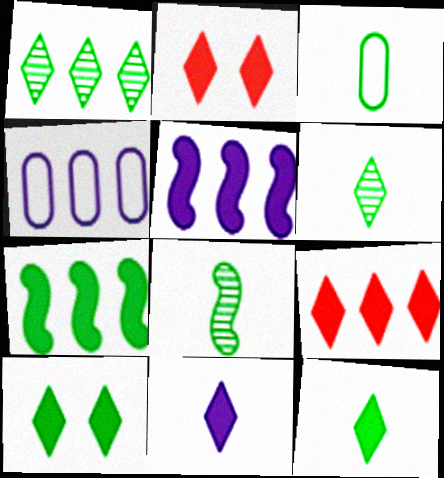[[2, 4, 8], 
[3, 8, 12], 
[9, 10, 11]]